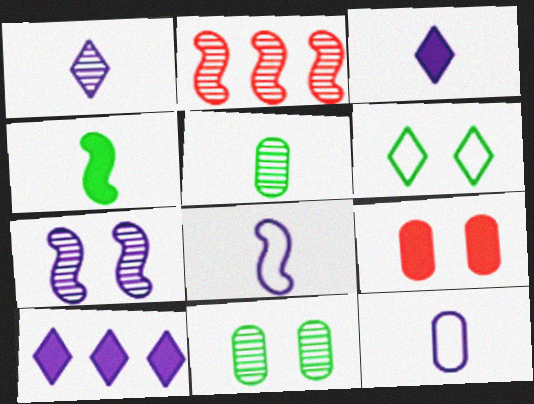[[1, 2, 11], 
[4, 9, 10], 
[6, 7, 9], 
[7, 10, 12]]